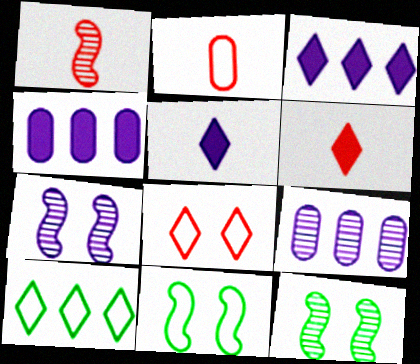[[1, 2, 6], 
[2, 3, 12], 
[6, 9, 11]]